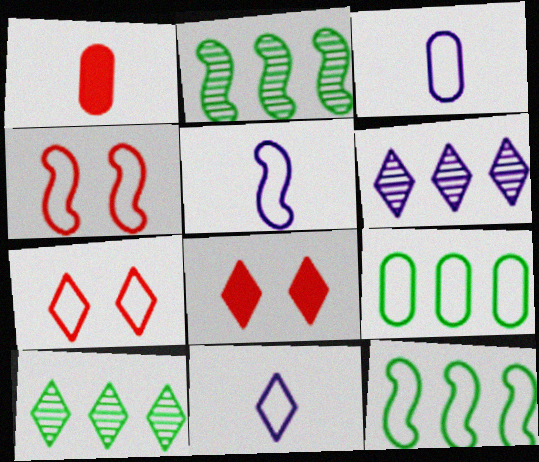[[2, 3, 8], 
[3, 5, 11], 
[3, 7, 12], 
[4, 5, 12], 
[4, 9, 11], 
[5, 7, 9], 
[8, 10, 11]]